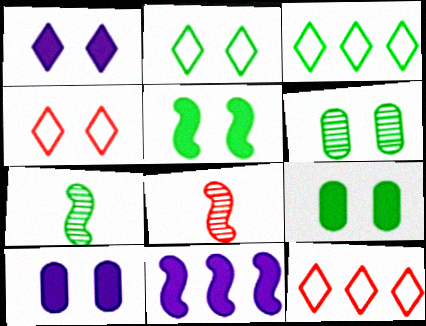[[2, 5, 6], 
[3, 7, 9], 
[3, 8, 10], 
[7, 10, 12]]